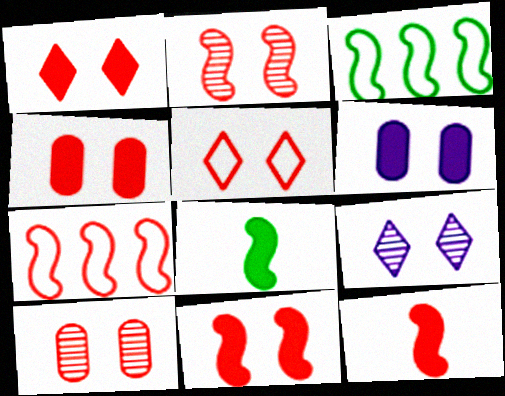[[1, 4, 11], 
[2, 4, 5], 
[2, 7, 12], 
[5, 10, 11]]